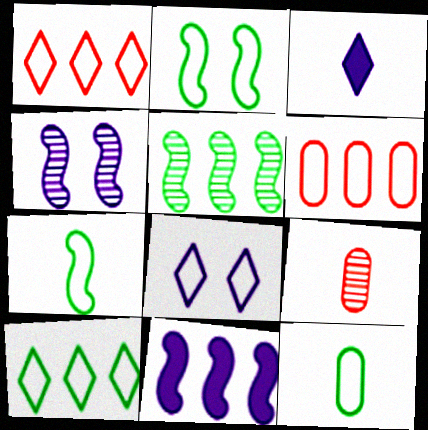[[2, 10, 12], 
[3, 7, 9], 
[6, 7, 8]]